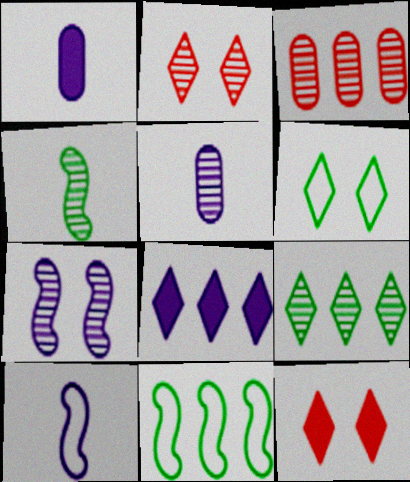[[1, 2, 11], 
[3, 8, 11], 
[5, 11, 12]]